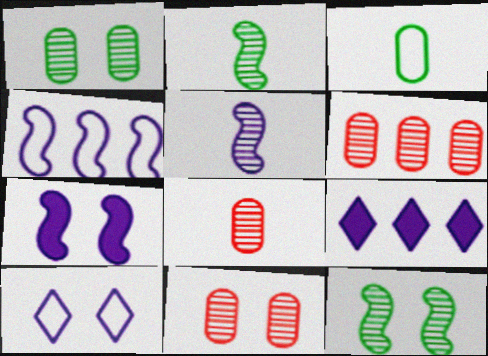[[4, 5, 7], 
[6, 8, 11]]